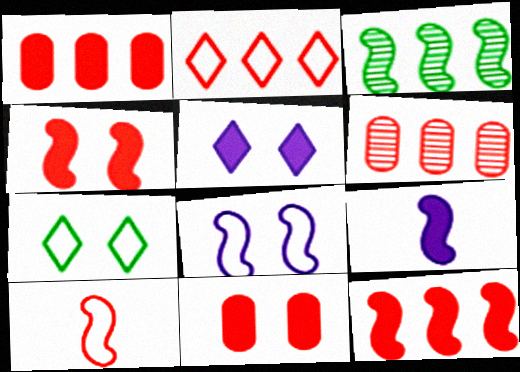[[2, 6, 12], 
[6, 7, 9]]